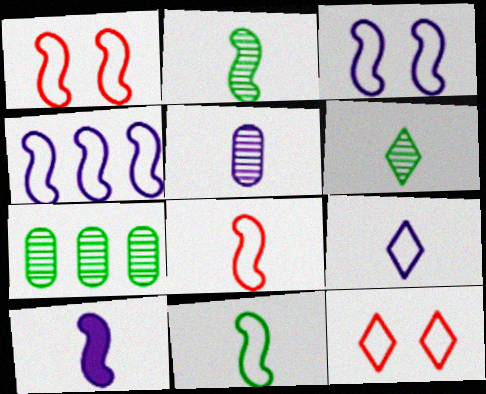[[1, 4, 11], 
[2, 8, 10], 
[5, 9, 10], 
[7, 10, 12]]